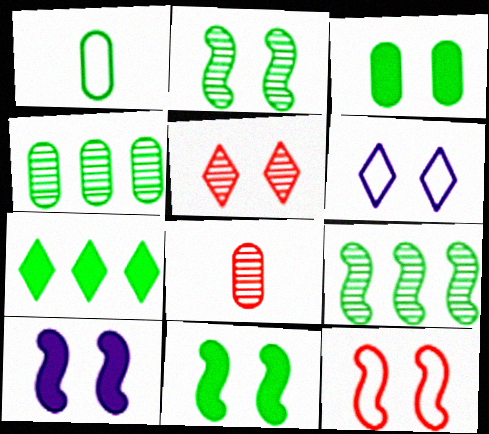[[1, 2, 7], 
[1, 3, 4], 
[2, 10, 12]]